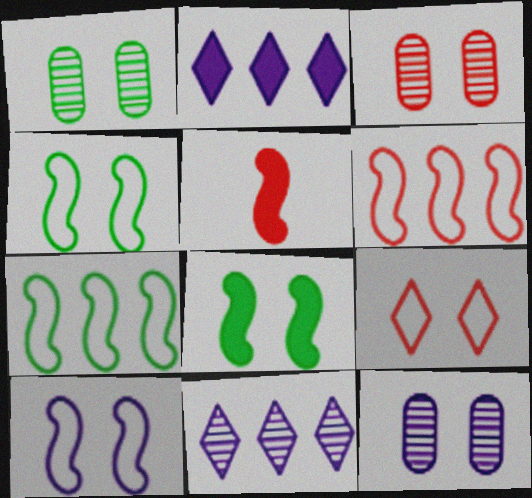[[1, 3, 12], 
[8, 9, 12]]